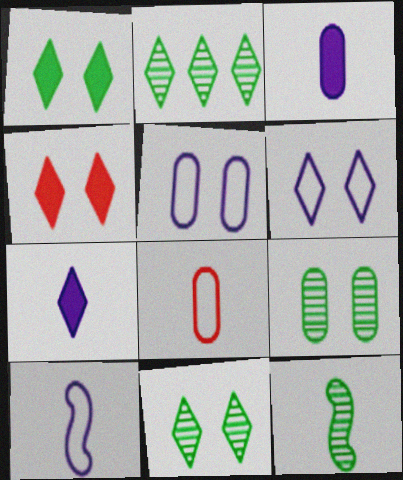[[2, 9, 12], 
[4, 6, 11], 
[7, 8, 12]]